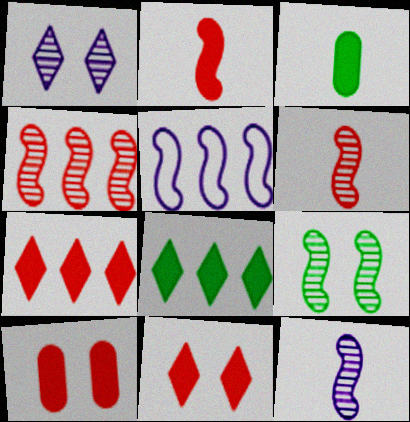[[2, 5, 9], 
[2, 7, 10], 
[4, 9, 12]]